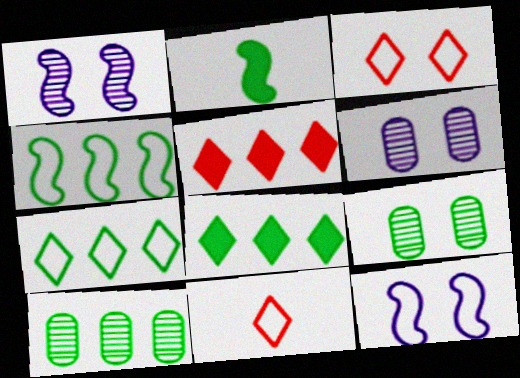[[2, 7, 9], 
[4, 8, 10]]